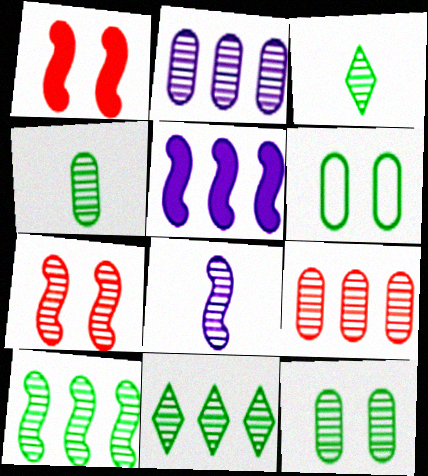[[2, 3, 7], 
[3, 10, 12], 
[7, 8, 10]]